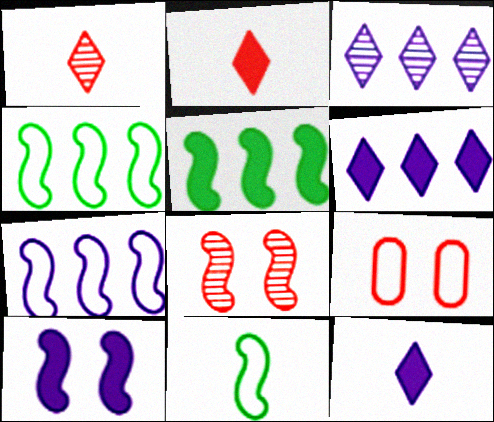[]